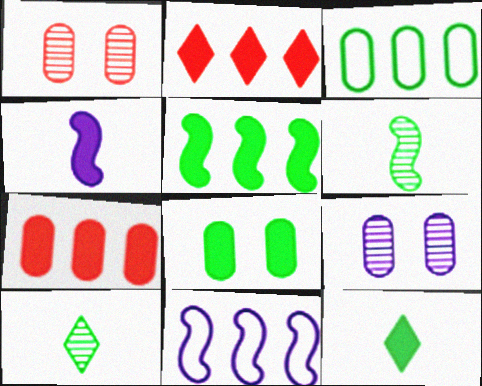[[1, 11, 12], 
[2, 4, 8], 
[5, 8, 12]]